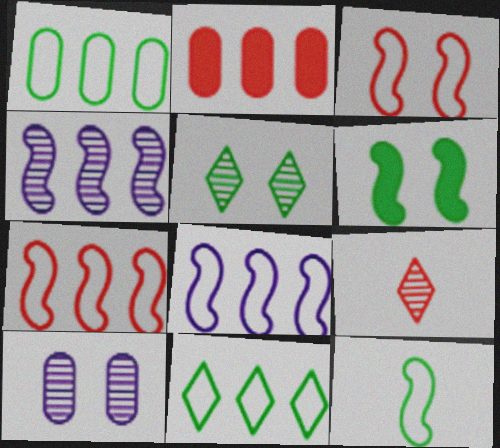[[2, 3, 9], 
[2, 4, 11], 
[3, 8, 12]]